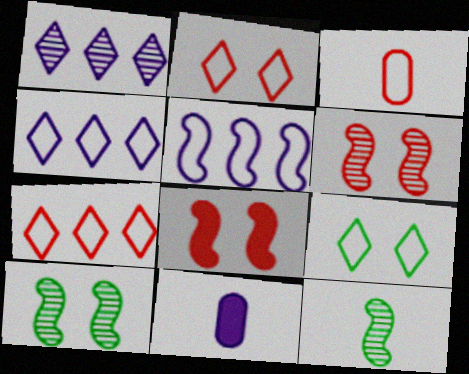[[3, 5, 9], 
[5, 8, 12], 
[7, 10, 11]]